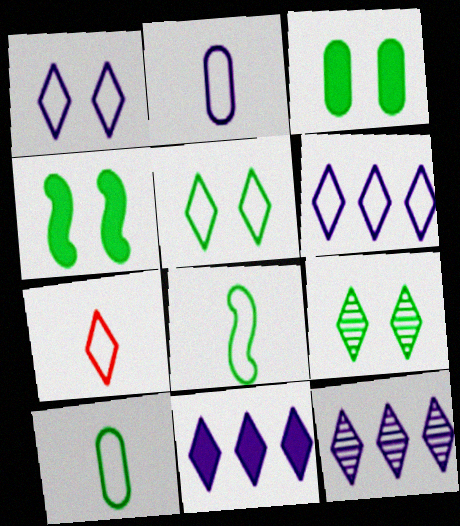[[2, 7, 8], 
[5, 6, 7], 
[6, 11, 12], 
[7, 9, 11]]